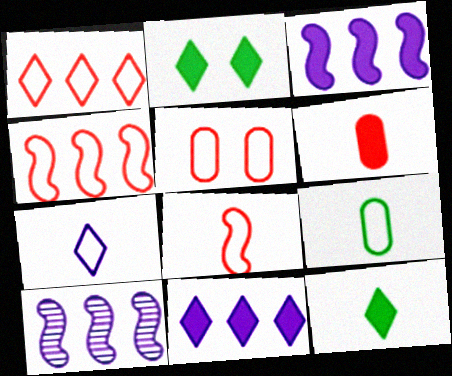[[1, 5, 8], 
[2, 3, 6], 
[5, 10, 12], 
[7, 8, 9]]